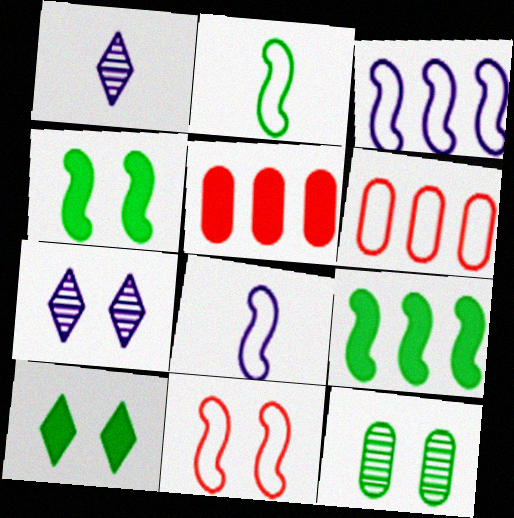[[1, 4, 6], 
[2, 3, 11], 
[2, 5, 7]]